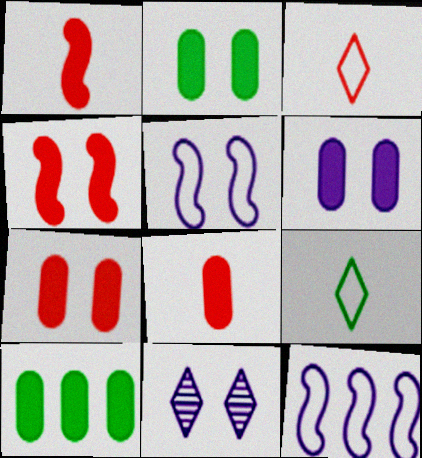[[2, 6, 7], 
[5, 6, 11], 
[6, 8, 10]]